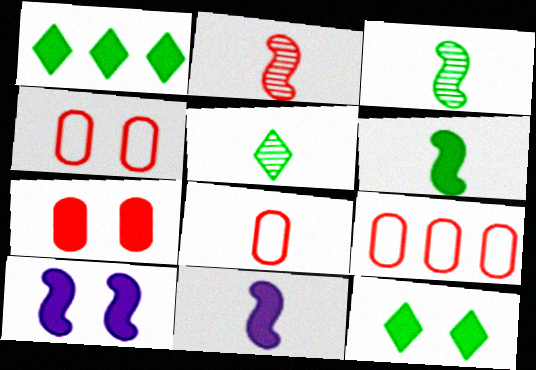[[1, 7, 11], 
[4, 8, 9], 
[5, 8, 11], 
[5, 9, 10], 
[7, 10, 12]]